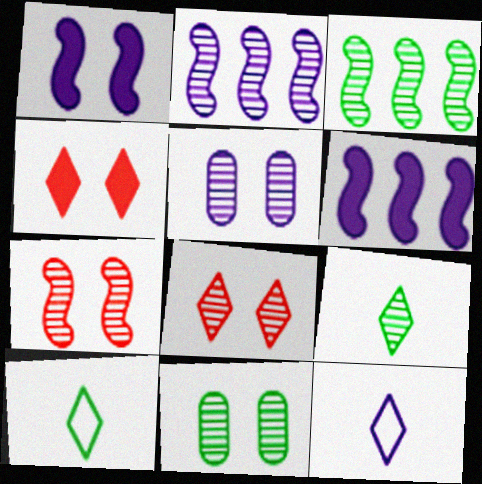[[3, 9, 11], 
[5, 6, 12]]